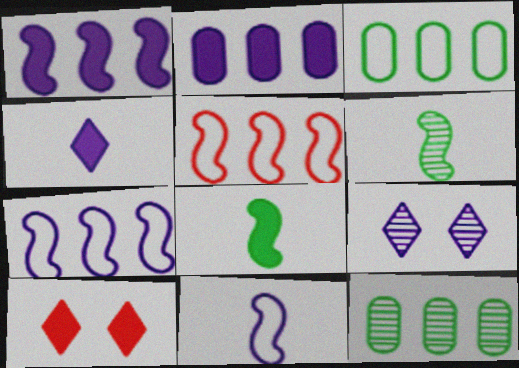[[2, 8, 10], 
[2, 9, 11], 
[10, 11, 12]]